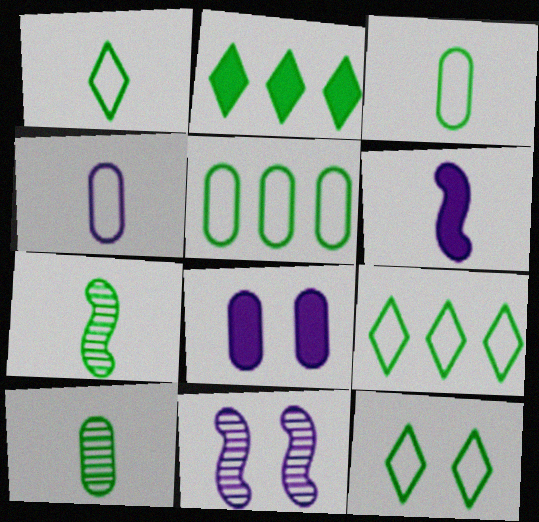[[1, 9, 12]]